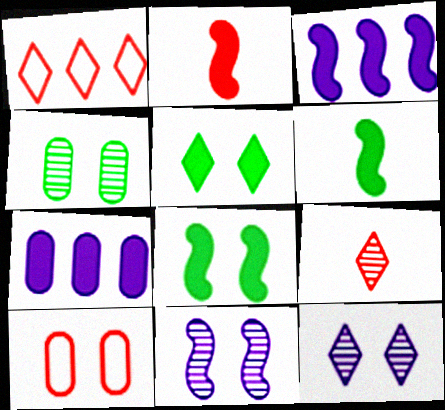[[2, 3, 8], 
[2, 5, 7], 
[5, 10, 11], 
[8, 10, 12]]